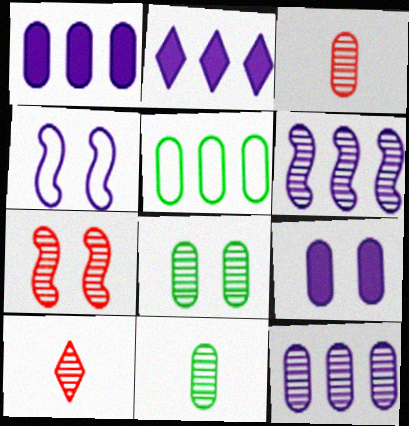[[3, 5, 9], 
[3, 8, 12], 
[6, 8, 10]]